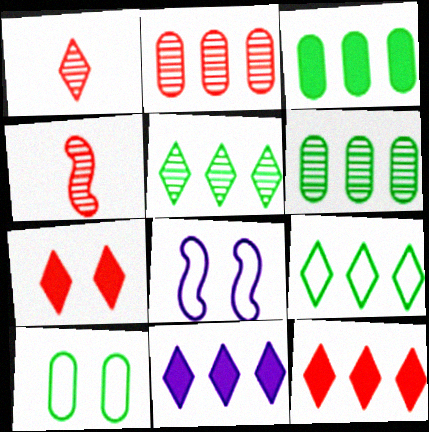[[1, 3, 8], 
[4, 10, 11]]